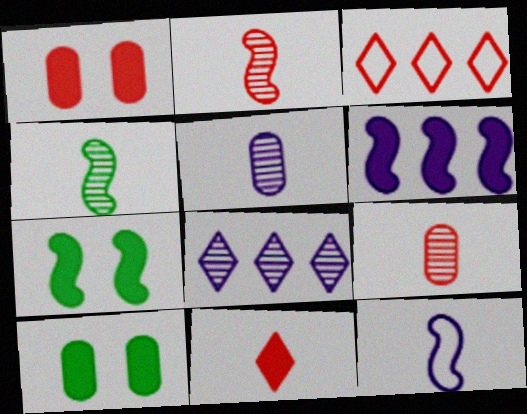[[1, 2, 3], 
[3, 5, 7], 
[6, 10, 11]]